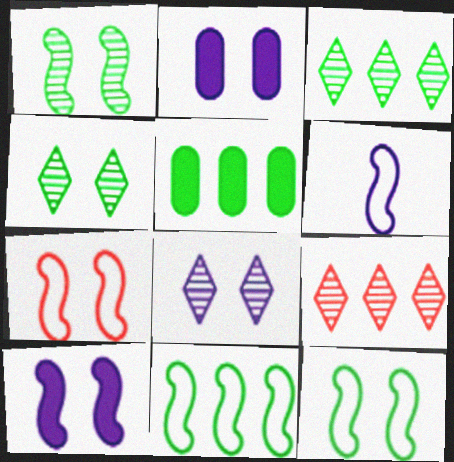[[1, 7, 10], 
[2, 4, 7], 
[3, 5, 11], 
[6, 7, 11]]